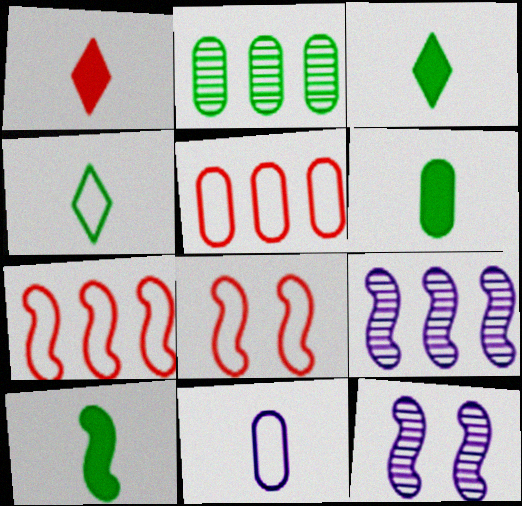[[3, 5, 12], 
[3, 6, 10], 
[7, 10, 12], 
[8, 9, 10]]